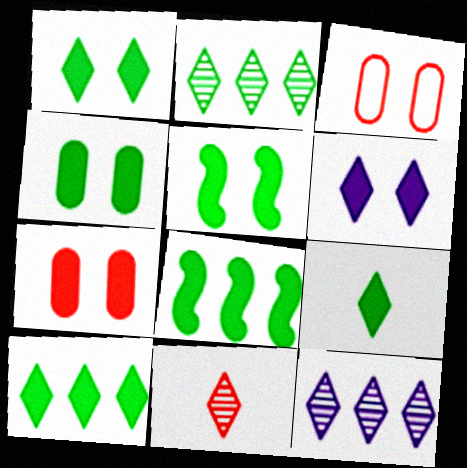[[1, 4, 5], 
[1, 9, 10], 
[4, 8, 9], 
[5, 6, 7]]